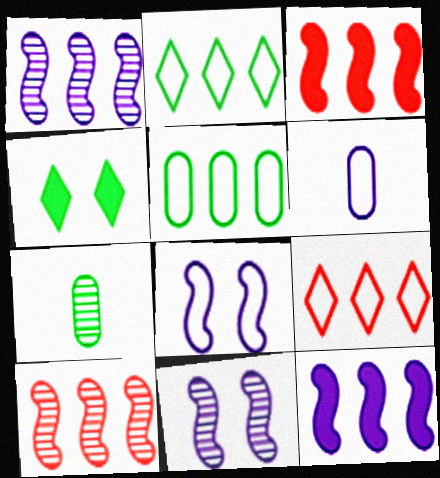[[4, 6, 10]]